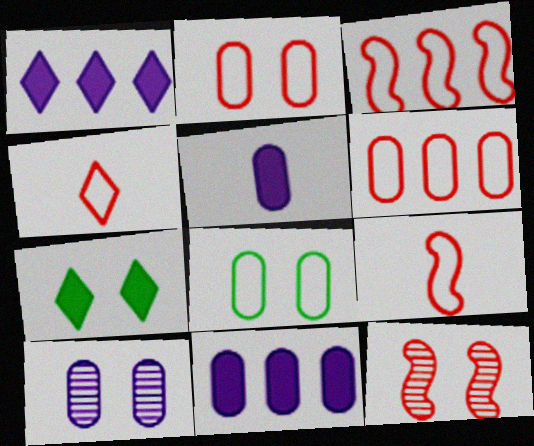[[2, 3, 4]]